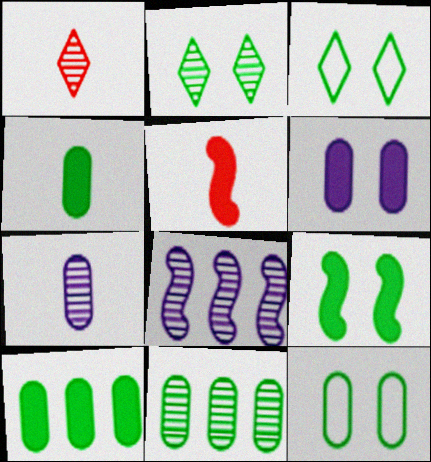[[2, 9, 12], 
[4, 11, 12]]